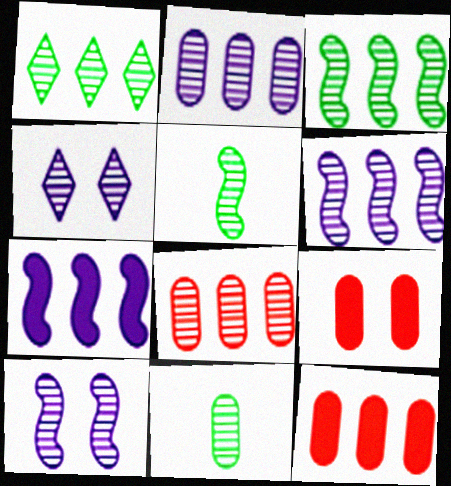[[1, 6, 8], 
[4, 5, 8]]